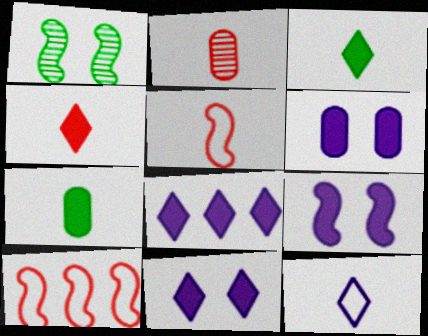[[2, 4, 5], 
[6, 9, 11]]